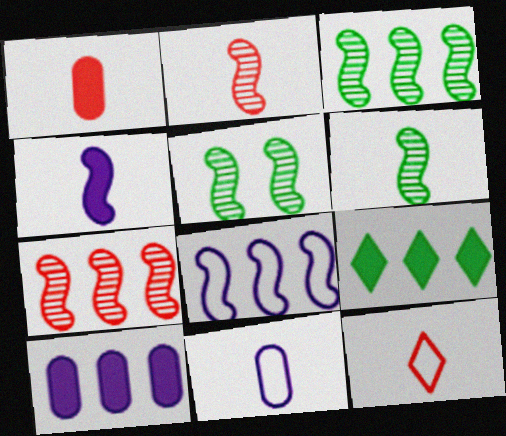[[1, 2, 12], 
[3, 5, 6], 
[5, 10, 12]]